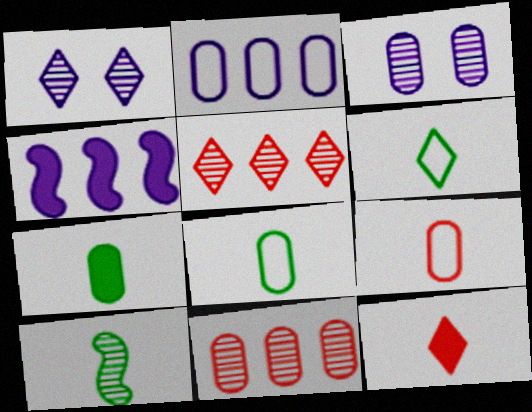[[1, 10, 11], 
[3, 5, 10], 
[6, 7, 10]]